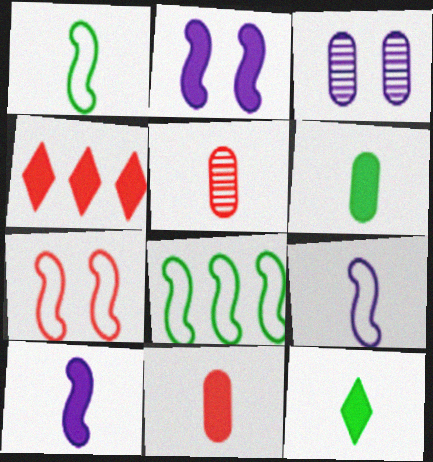[[1, 3, 4], 
[2, 4, 6], 
[4, 5, 7], 
[5, 9, 12], 
[7, 8, 9], 
[10, 11, 12]]